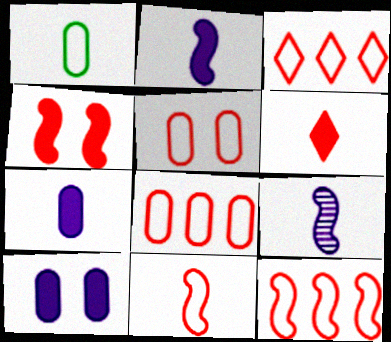[[1, 6, 9], 
[3, 5, 11], 
[3, 8, 12]]